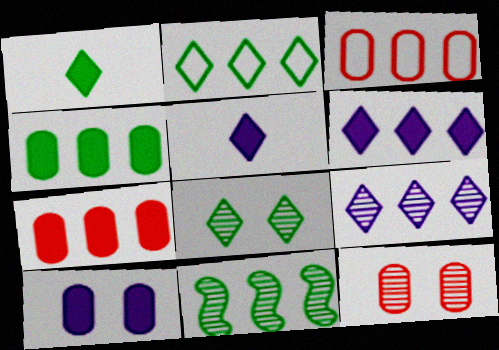[[1, 2, 8], 
[2, 4, 11], 
[3, 6, 11]]